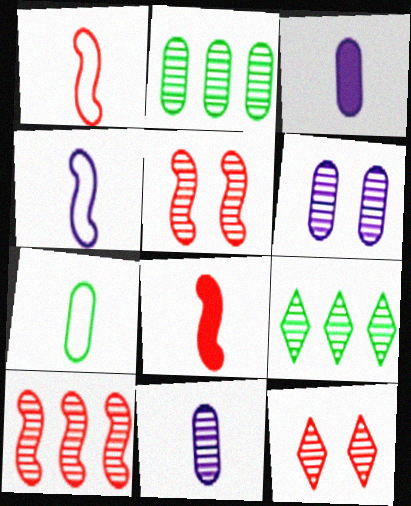[[5, 9, 11]]